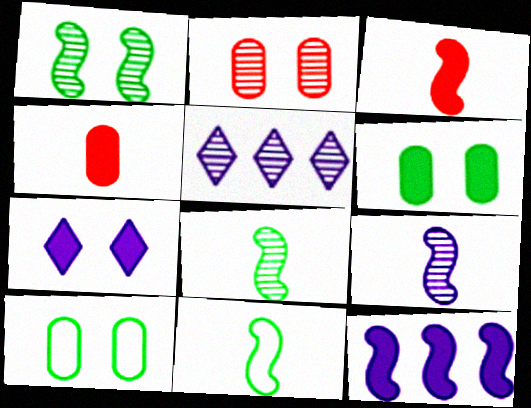[[2, 5, 8], 
[3, 5, 10], 
[3, 9, 11]]